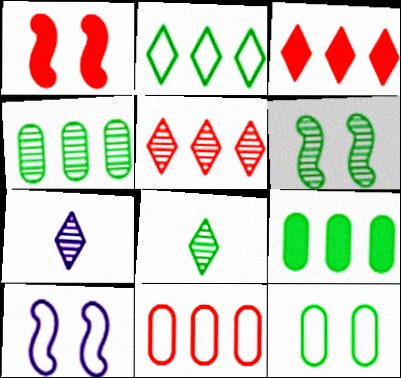[[1, 6, 10], 
[4, 6, 8]]